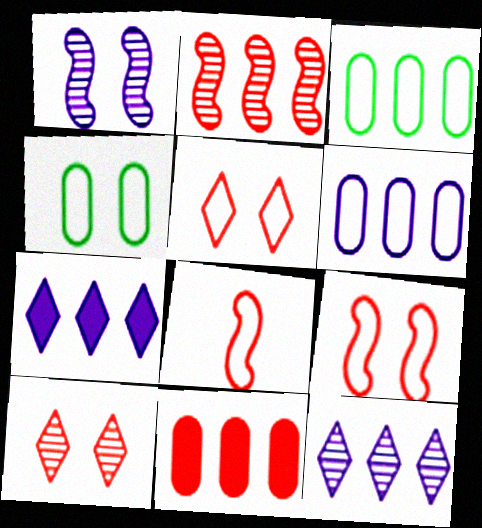[[2, 3, 7], 
[8, 10, 11]]